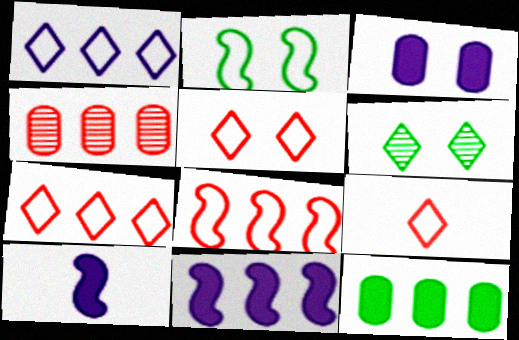[[5, 7, 9]]